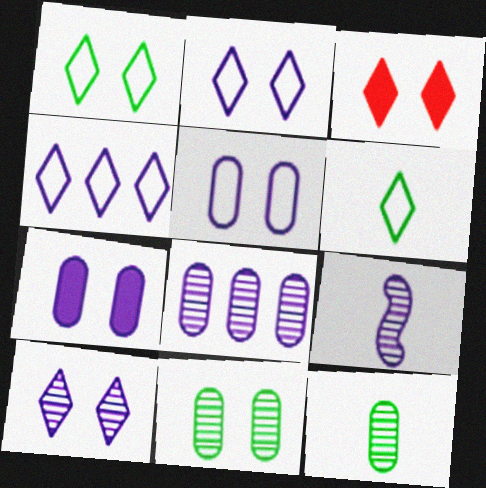[[1, 3, 10], 
[4, 7, 9], 
[8, 9, 10]]